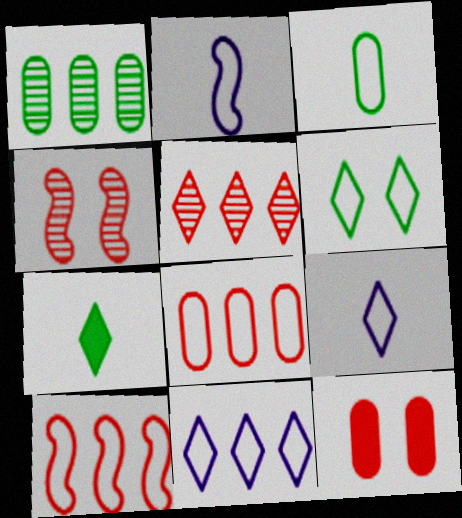[[2, 6, 8]]